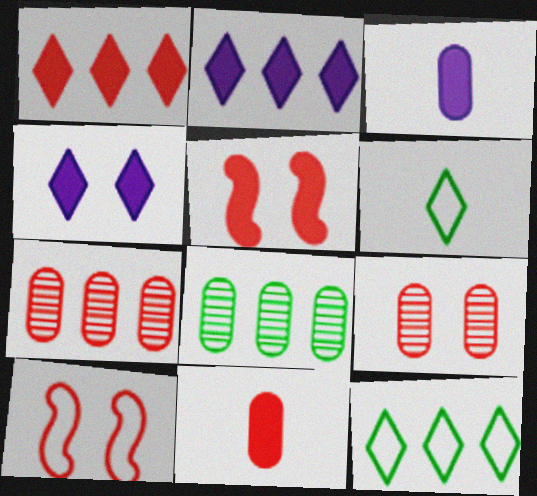[[1, 5, 11]]